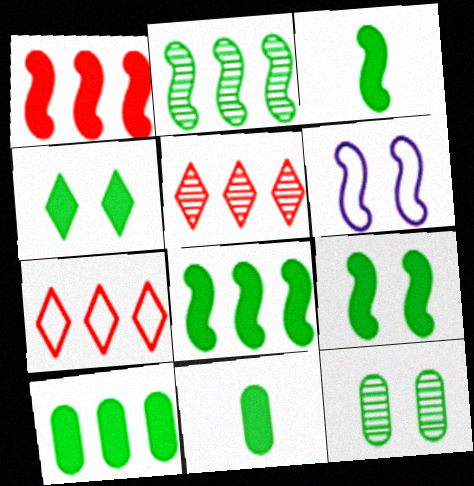[[3, 4, 10], 
[3, 8, 9], 
[4, 8, 11], 
[5, 6, 11]]